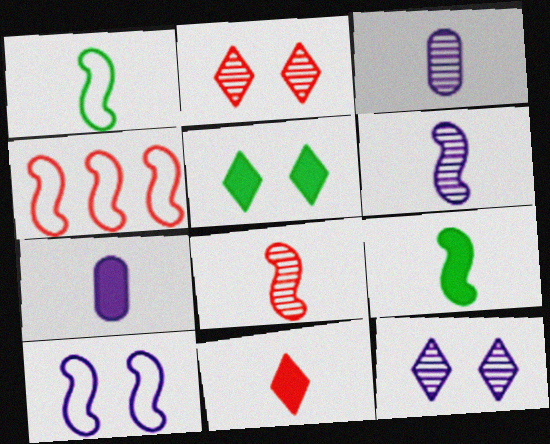[[1, 3, 11], 
[1, 4, 10], 
[3, 4, 5], 
[7, 9, 11]]